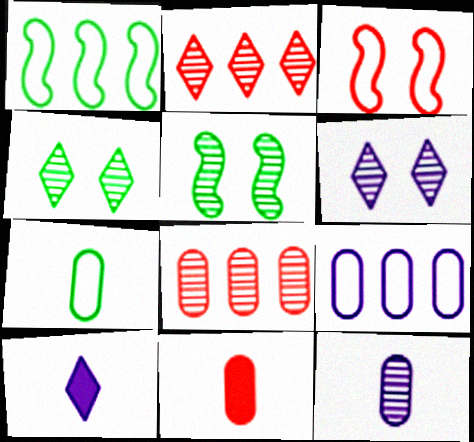[[1, 6, 11], 
[2, 3, 11], 
[2, 5, 12], 
[7, 11, 12]]